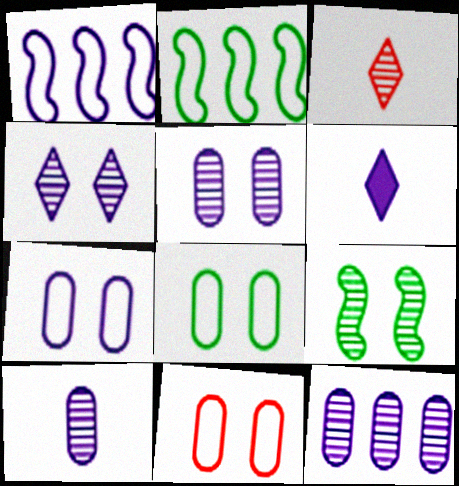[[1, 5, 6], 
[3, 9, 12], 
[5, 10, 12], 
[7, 8, 11]]